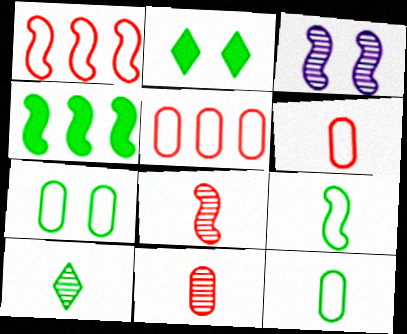[[4, 7, 10]]